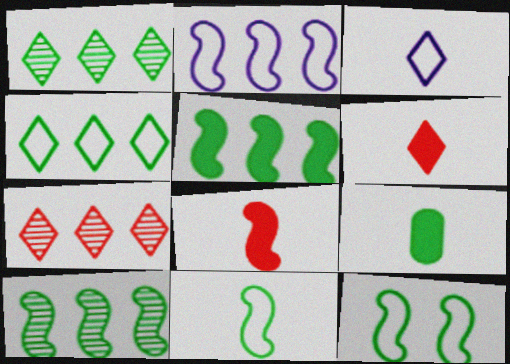[[1, 9, 12]]